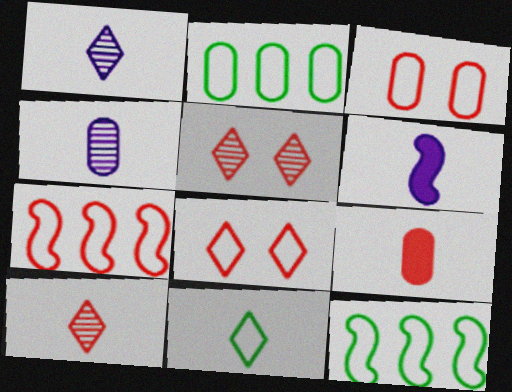[[2, 5, 6], 
[5, 7, 9]]